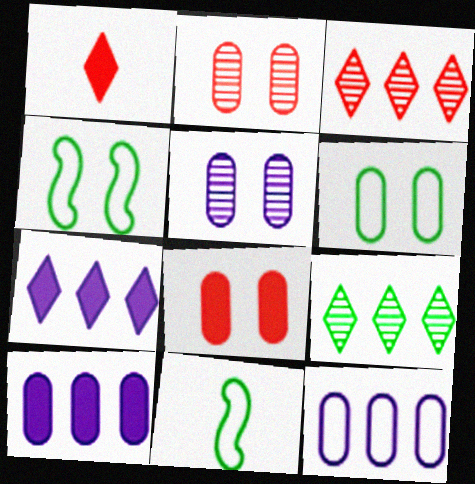[[2, 7, 11], 
[5, 6, 8]]